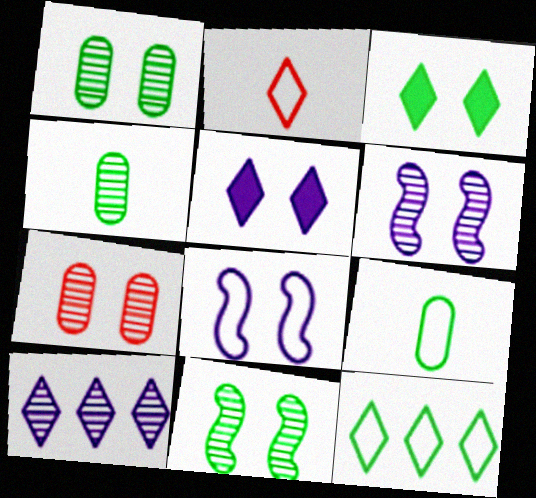[[2, 3, 10], 
[3, 7, 8]]